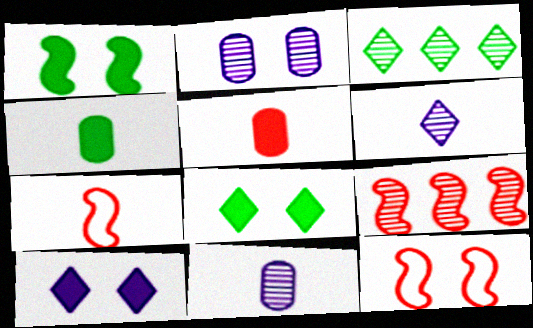[[2, 8, 12], 
[4, 6, 7]]